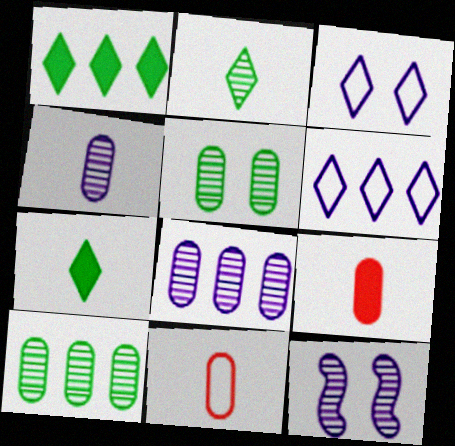[[1, 11, 12]]